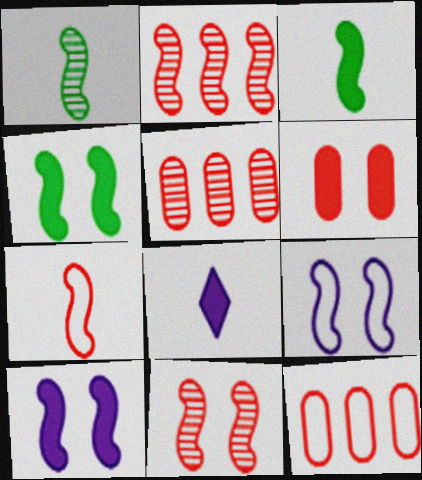[[2, 3, 9], 
[4, 9, 11]]